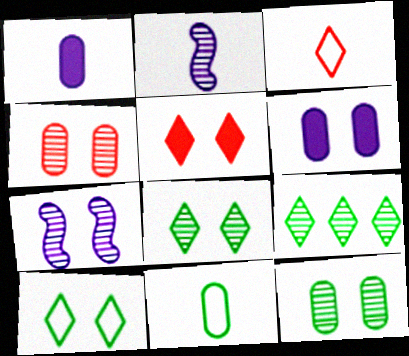[[2, 4, 9], 
[4, 7, 8]]